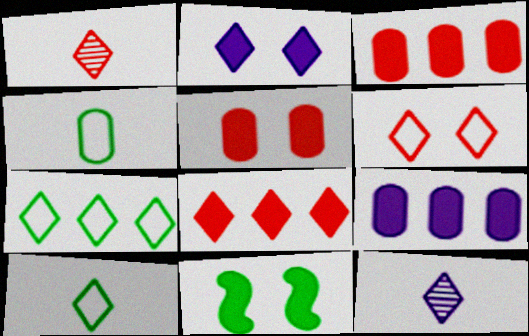[[1, 2, 7], 
[1, 6, 8], 
[2, 5, 11]]